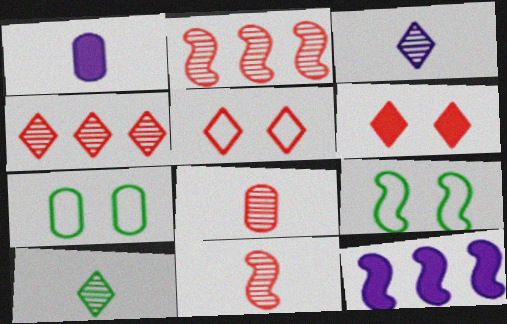[[1, 4, 9], 
[9, 11, 12]]